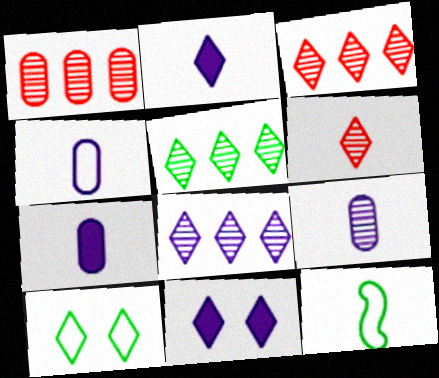[[1, 11, 12], 
[2, 3, 10], 
[3, 5, 8], 
[4, 7, 9], 
[6, 7, 12]]